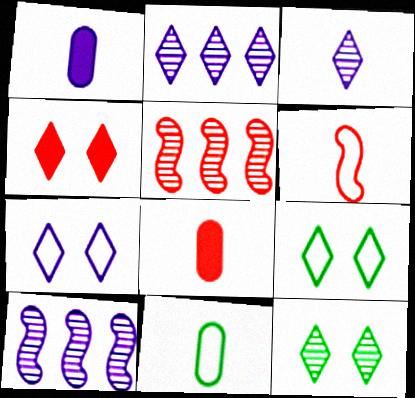[[1, 5, 9], 
[1, 7, 10], 
[4, 7, 12], 
[4, 10, 11], 
[8, 9, 10]]